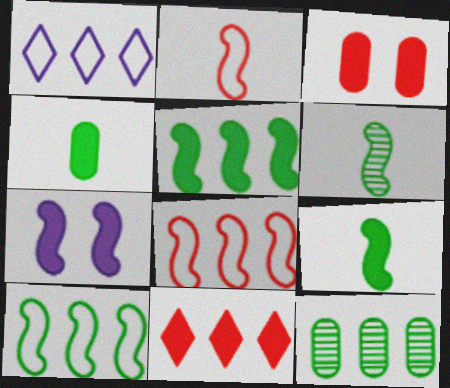[[1, 3, 6], 
[4, 7, 11], 
[6, 7, 8]]